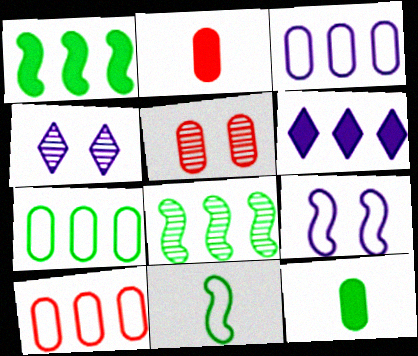[[2, 5, 10], 
[3, 5, 12], 
[3, 7, 10], 
[5, 6, 11], 
[6, 8, 10]]